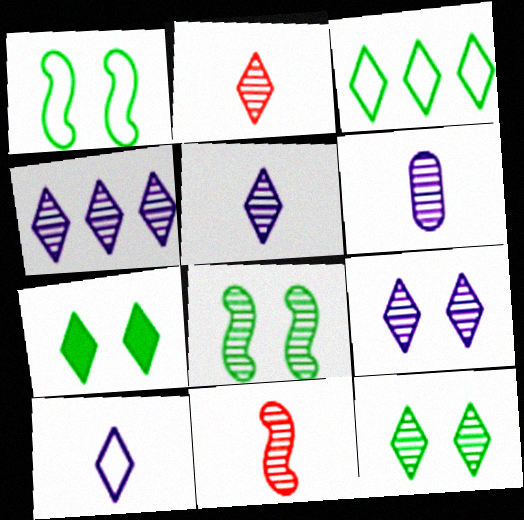[[2, 4, 12], 
[4, 5, 9]]